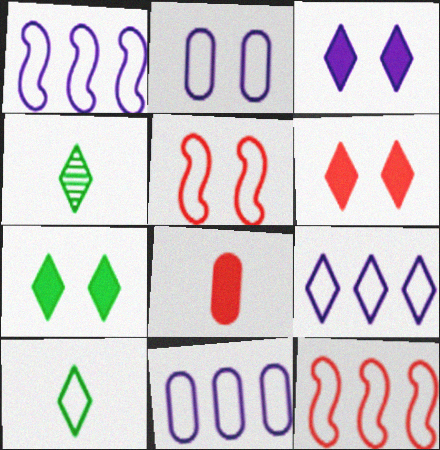[[1, 9, 11], 
[2, 10, 12], 
[3, 6, 7], 
[4, 6, 9], 
[5, 10, 11]]